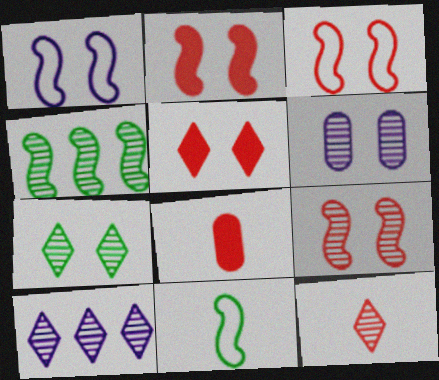[[2, 3, 9], 
[4, 6, 12], 
[6, 7, 9], 
[7, 10, 12]]